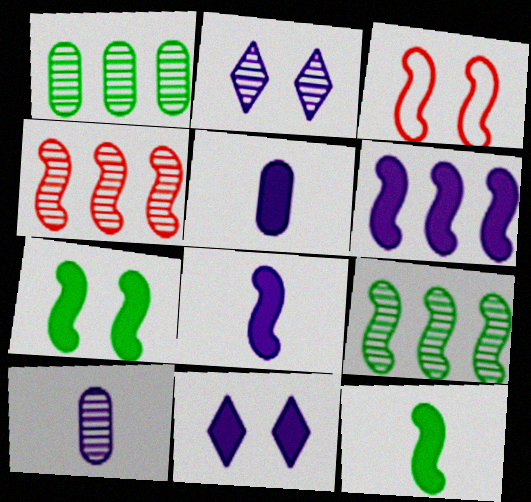[[3, 8, 9], 
[5, 6, 11]]